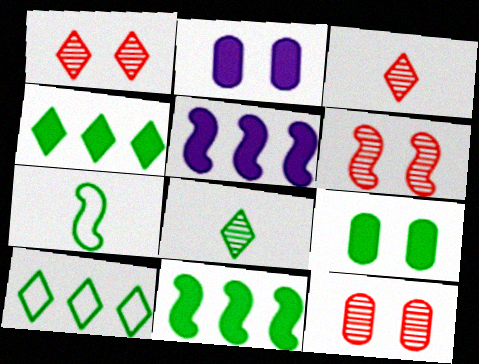[[1, 6, 12], 
[5, 6, 7]]